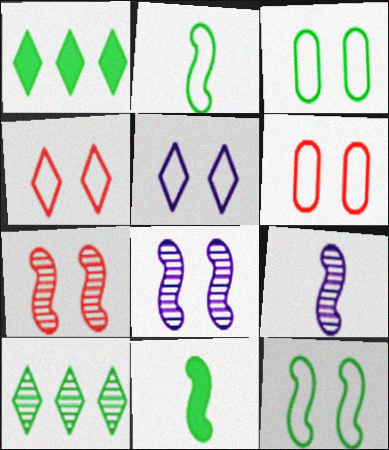[[1, 6, 9], 
[3, 10, 11], 
[5, 6, 12]]